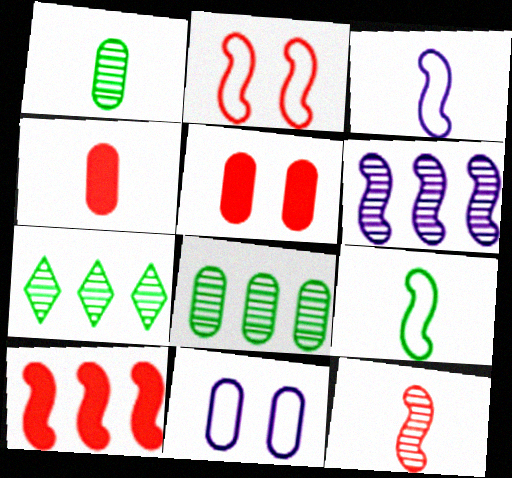[[2, 10, 12], 
[3, 5, 7], 
[4, 8, 11]]